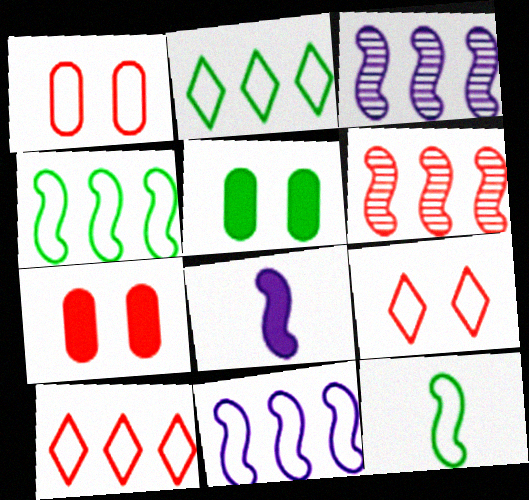[]